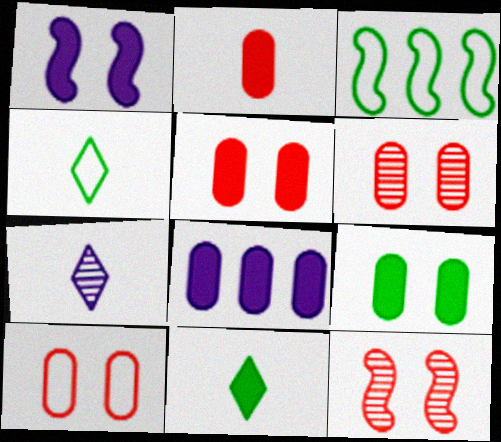[[2, 8, 9], 
[3, 5, 7], 
[4, 8, 12], 
[5, 6, 10]]